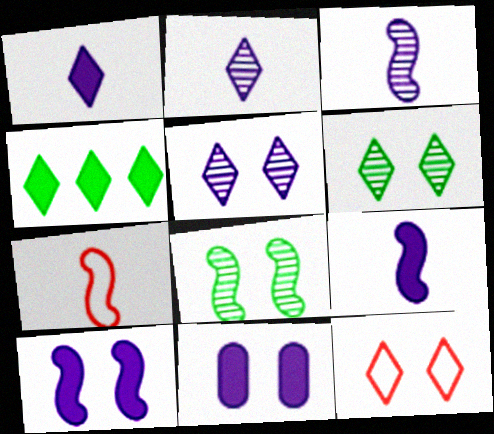[[2, 4, 12], 
[8, 11, 12]]